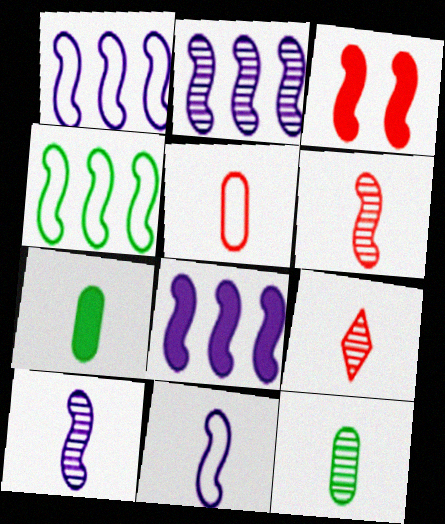[[1, 2, 8], 
[3, 4, 10], 
[7, 9, 11], 
[9, 10, 12]]